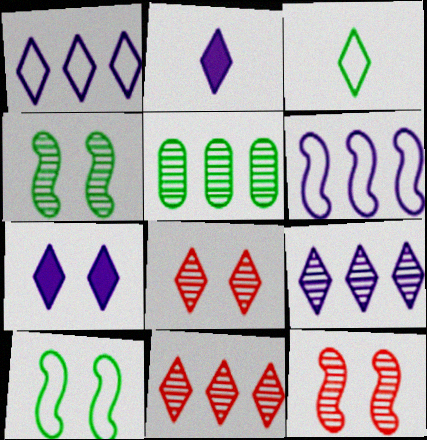[[3, 7, 11]]